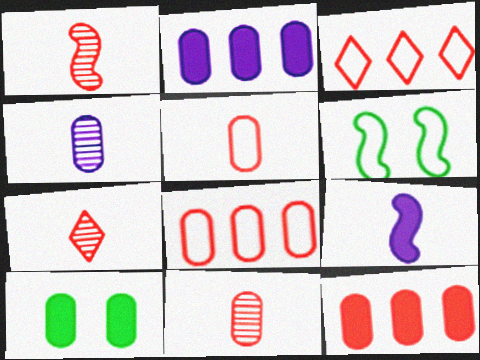[[1, 7, 11], 
[2, 6, 7], 
[4, 8, 10]]